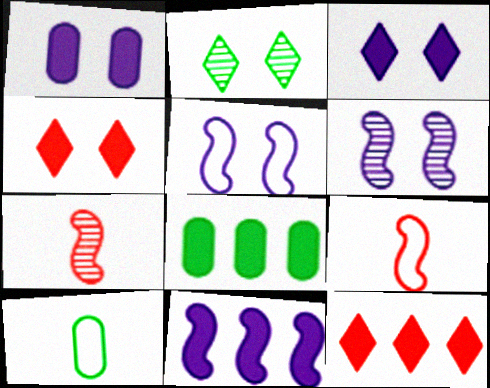[[6, 10, 12], 
[8, 11, 12]]